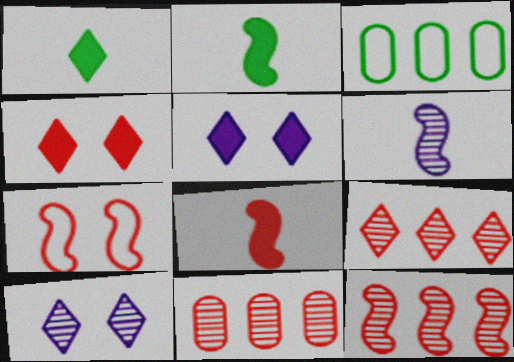[[3, 4, 6], 
[3, 8, 10], 
[7, 8, 12], 
[9, 11, 12]]